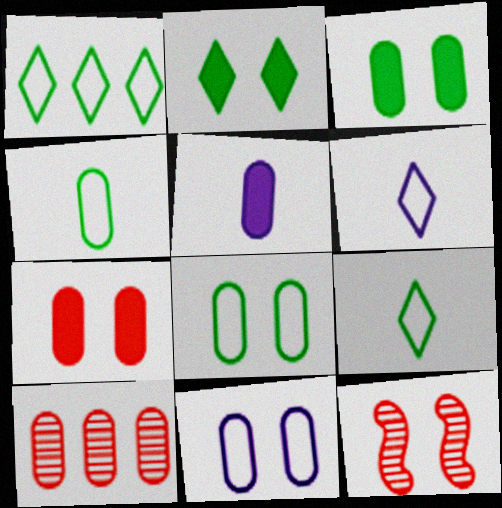[[1, 5, 12], 
[2, 11, 12], 
[5, 8, 10]]